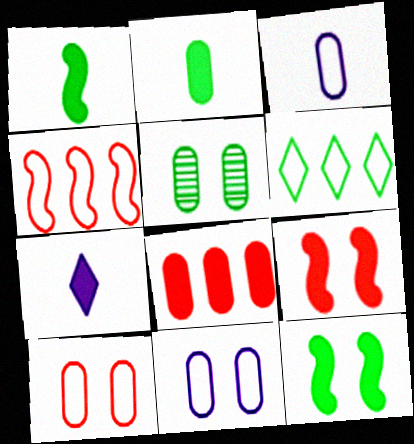[[1, 5, 6], 
[3, 5, 8], 
[4, 5, 7], 
[7, 8, 12]]